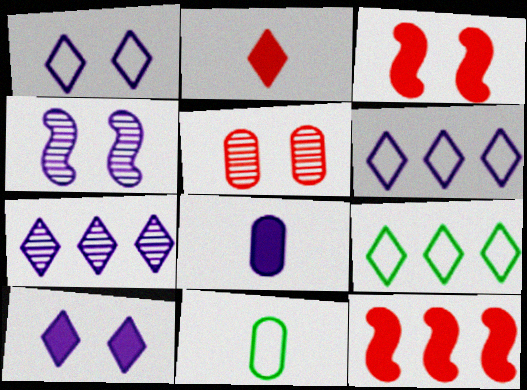[[3, 7, 11], 
[4, 6, 8]]